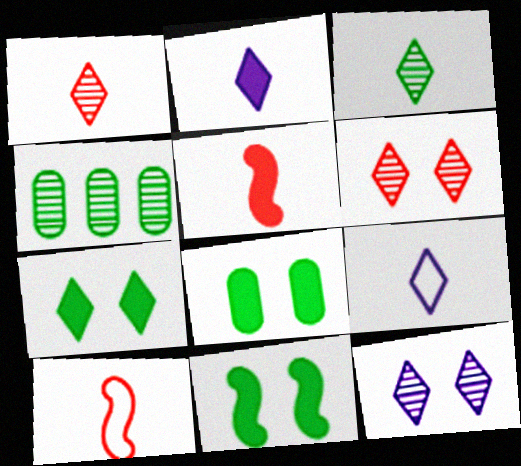[[7, 8, 11]]